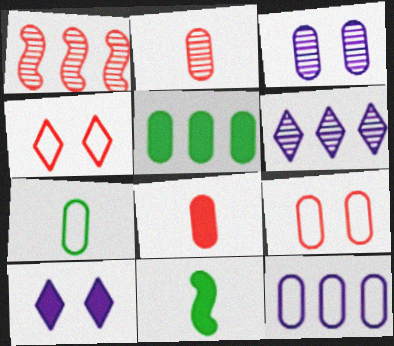[[1, 4, 8], 
[1, 7, 10], 
[6, 9, 11], 
[7, 9, 12]]